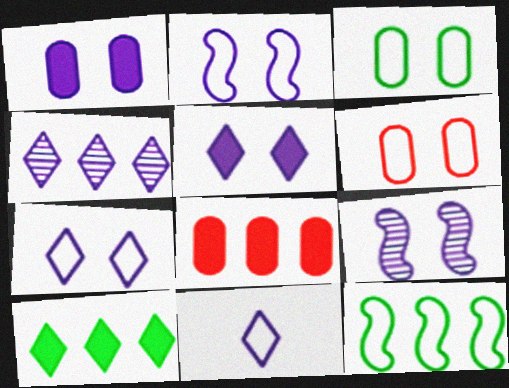[[1, 7, 9], 
[4, 5, 11], 
[4, 8, 12], 
[6, 11, 12]]